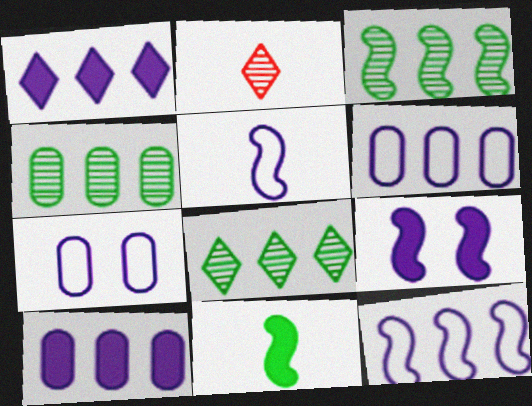[[3, 4, 8]]